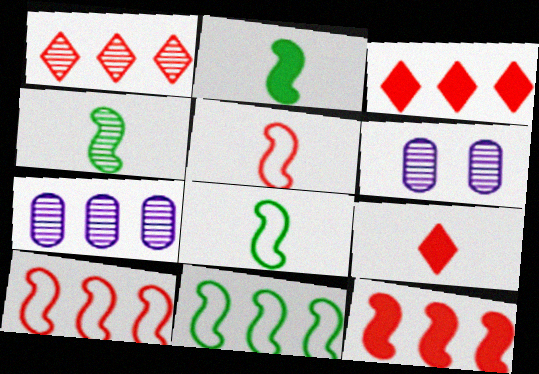[[1, 4, 6], 
[2, 4, 8], 
[3, 6, 8], 
[3, 7, 11], 
[6, 9, 11]]